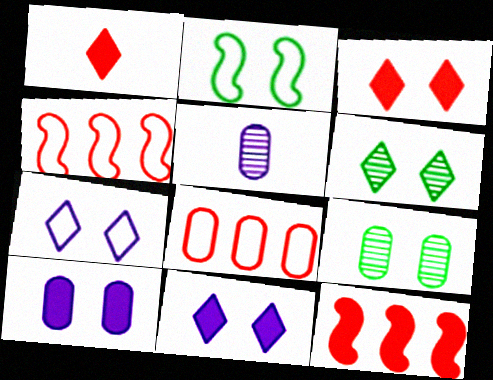[[3, 6, 7]]